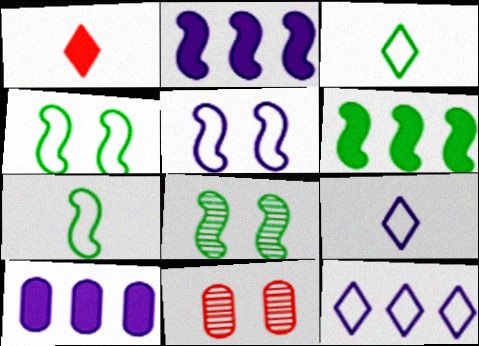[[2, 3, 11], 
[6, 7, 8], 
[6, 9, 11]]